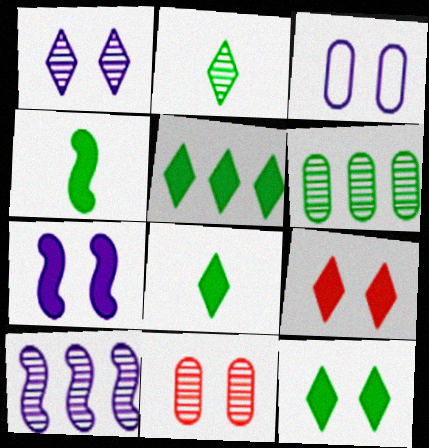[[1, 3, 7], 
[2, 10, 11], 
[5, 8, 12]]